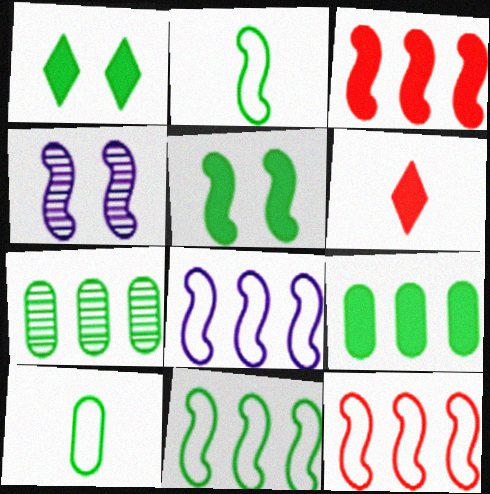[[1, 2, 7], 
[2, 3, 4], 
[8, 11, 12]]